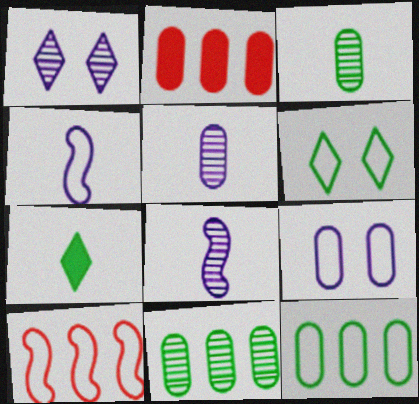[[2, 3, 9], 
[2, 6, 8]]